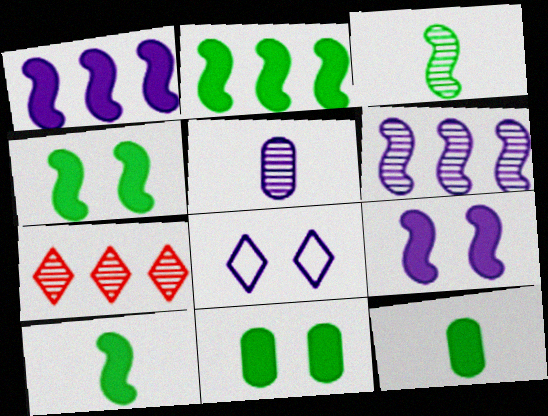[[1, 5, 8], 
[2, 4, 10]]